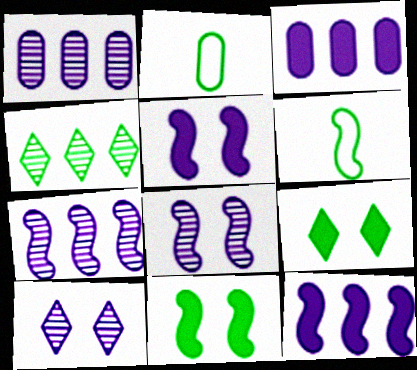[[2, 4, 11]]